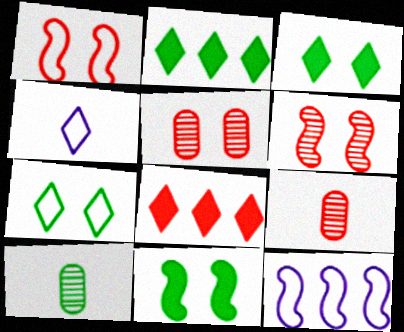[[1, 8, 9], 
[3, 9, 12]]